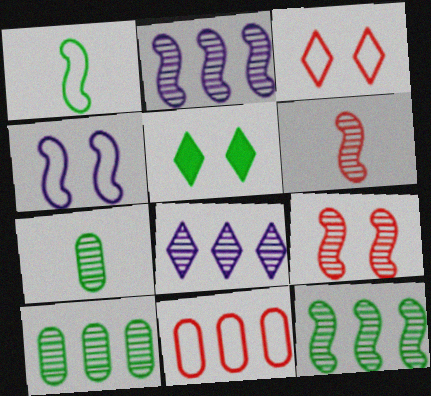[[1, 5, 10], 
[7, 8, 9]]